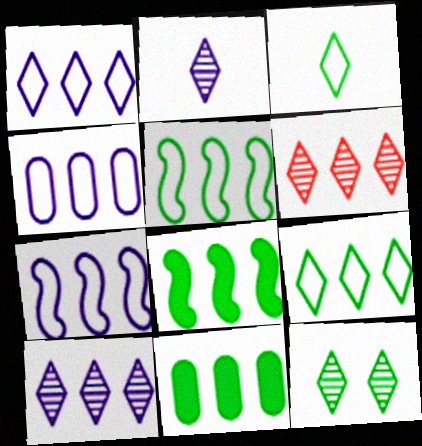[[1, 4, 7], 
[2, 6, 12], 
[4, 6, 8], 
[6, 7, 11]]